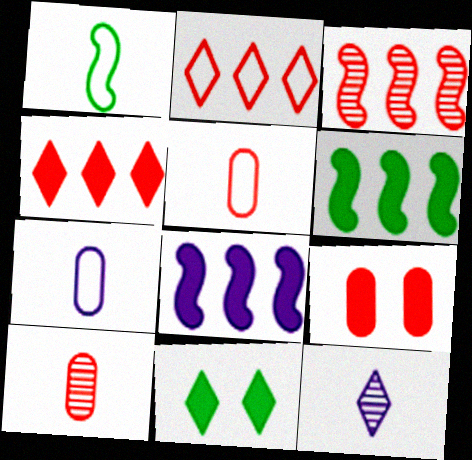[[2, 11, 12], 
[3, 7, 11]]